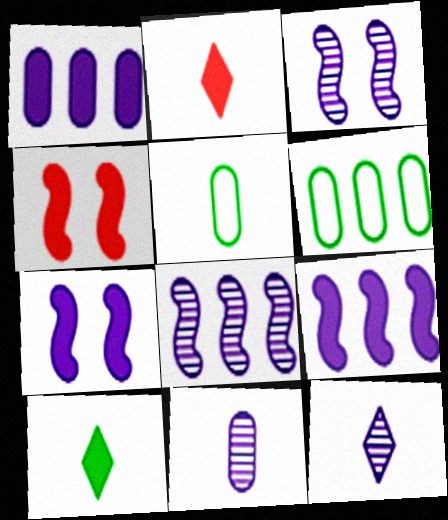[[1, 4, 10], 
[2, 3, 6], 
[4, 6, 12]]